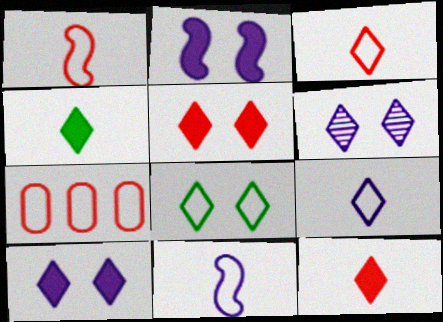[[5, 6, 8], 
[7, 8, 11]]